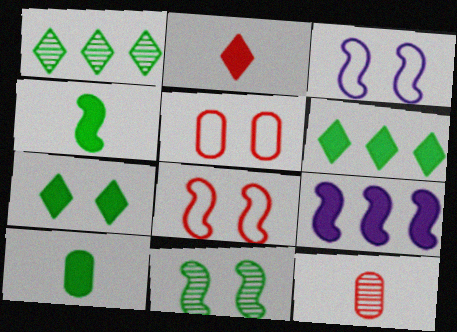[[3, 6, 12]]